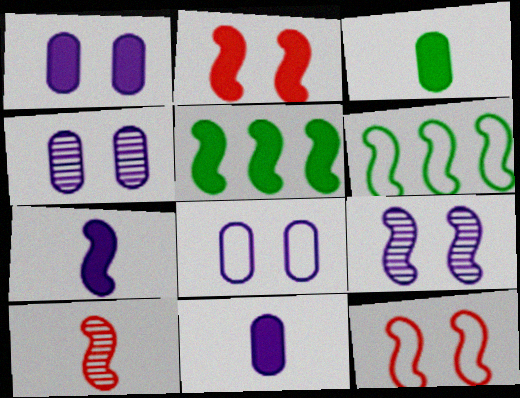[[1, 4, 8], 
[2, 5, 7]]